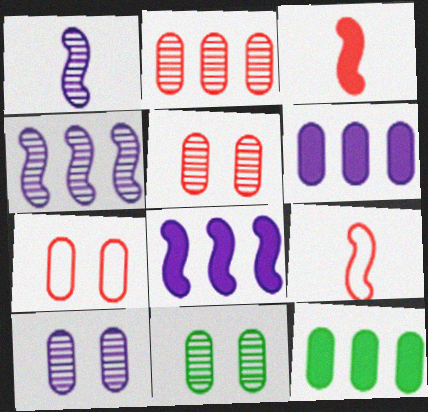[[5, 10, 11]]